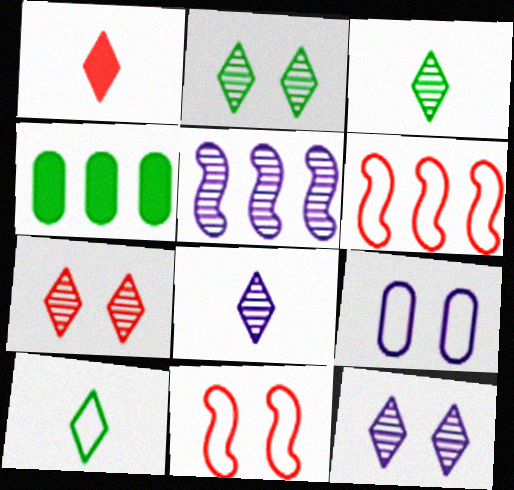[[1, 8, 10], 
[2, 7, 12], 
[4, 8, 11], 
[6, 9, 10]]